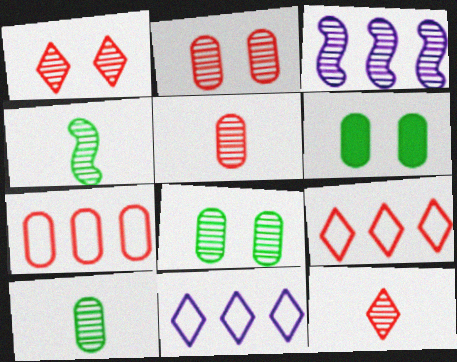[[1, 3, 10], 
[3, 8, 12]]